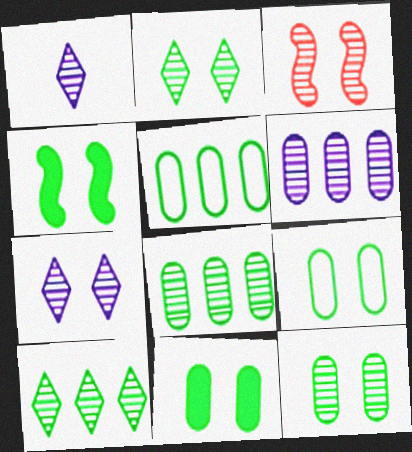[[1, 3, 8], 
[2, 4, 9], 
[3, 7, 12], 
[9, 11, 12]]